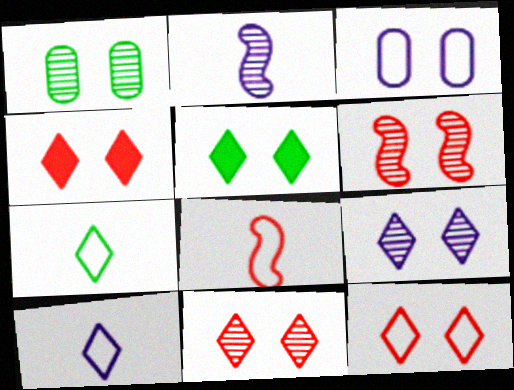[[1, 6, 9], 
[3, 5, 6], 
[4, 11, 12], 
[5, 9, 12]]